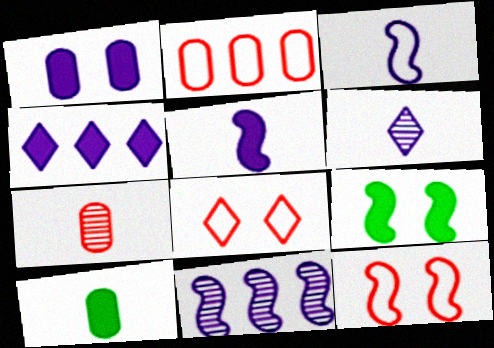[[1, 4, 5], 
[2, 6, 9], 
[8, 10, 11]]